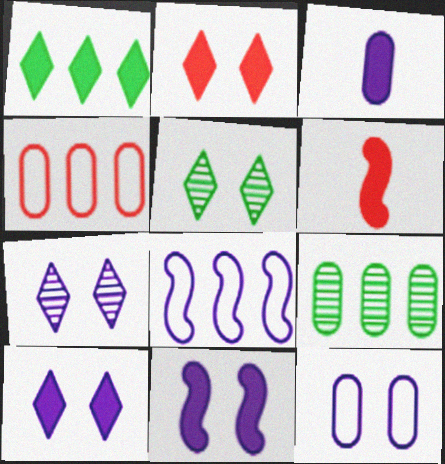[[3, 7, 8], 
[7, 11, 12]]